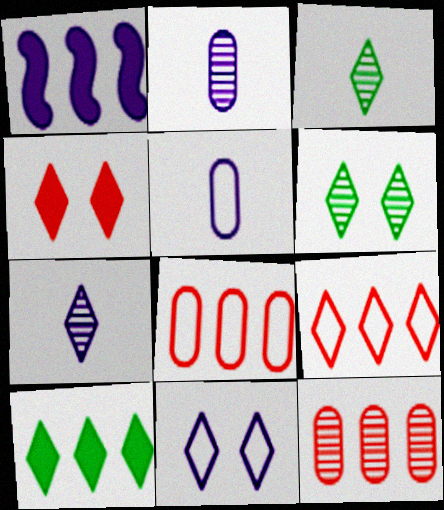[[1, 2, 11], 
[4, 6, 11]]